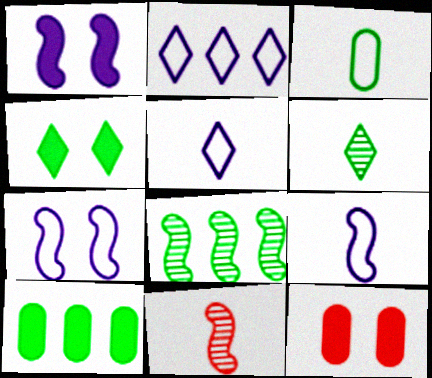[[1, 4, 12], 
[3, 4, 8], 
[5, 8, 12]]